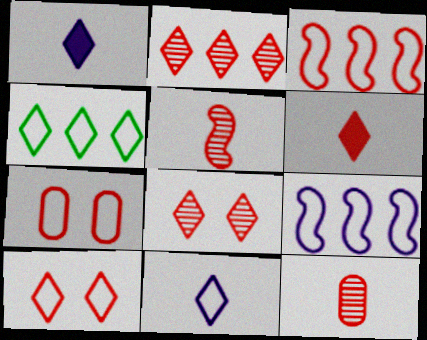[[1, 4, 8], 
[2, 6, 10], 
[4, 10, 11]]